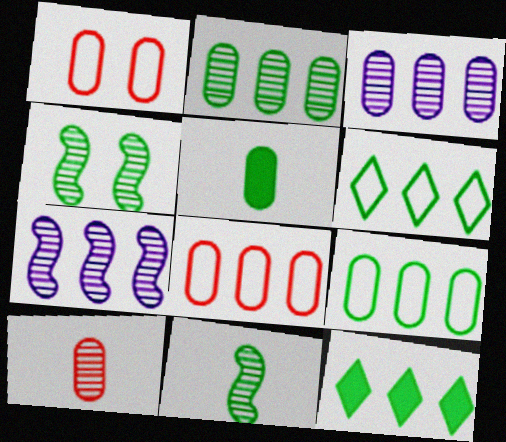[[1, 3, 5], 
[4, 5, 6], 
[7, 8, 12]]